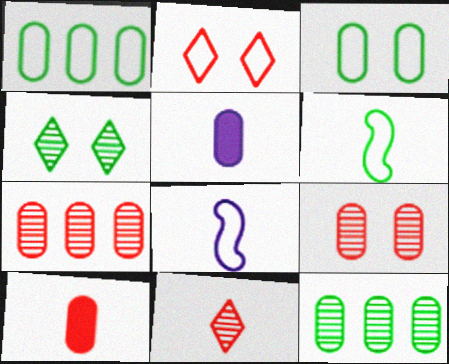[[1, 2, 8], 
[1, 5, 9], 
[3, 5, 7], 
[5, 6, 11]]